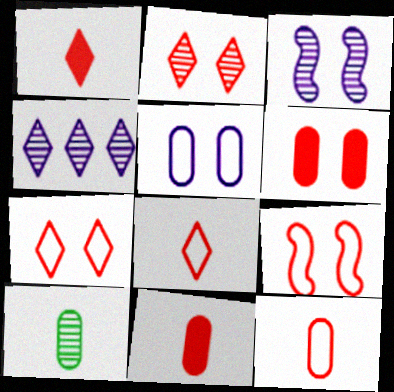[[2, 6, 9]]